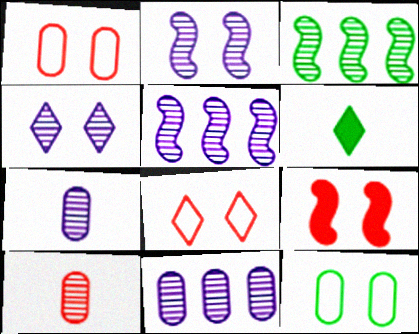[[1, 5, 6], 
[3, 4, 10], 
[3, 6, 12], 
[4, 5, 7], 
[4, 9, 12]]